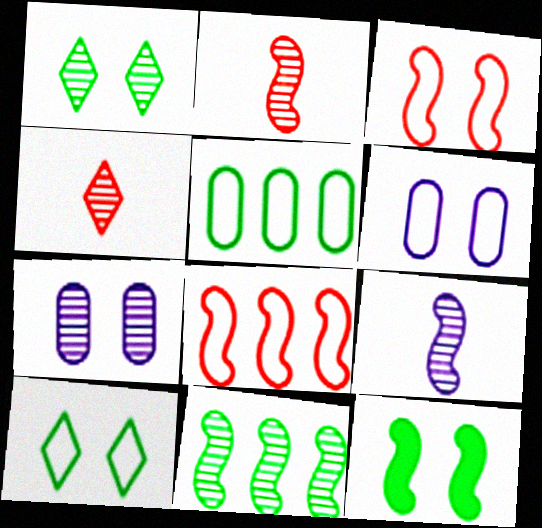[[3, 6, 10], 
[4, 7, 11], 
[8, 9, 12]]